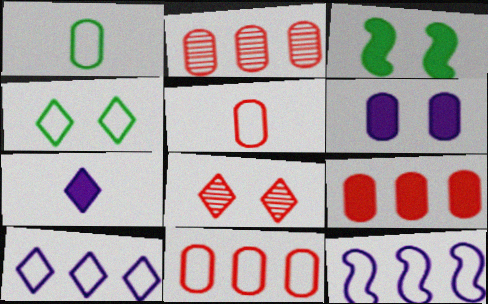[[1, 2, 6], 
[2, 9, 11], 
[3, 7, 9], 
[4, 5, 12]]